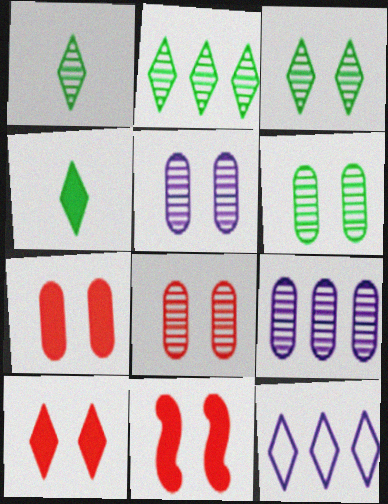[[1, 2, 3], 
[1, 10, 12], 
[5, 6, 8], 
[7, 10, 11]]